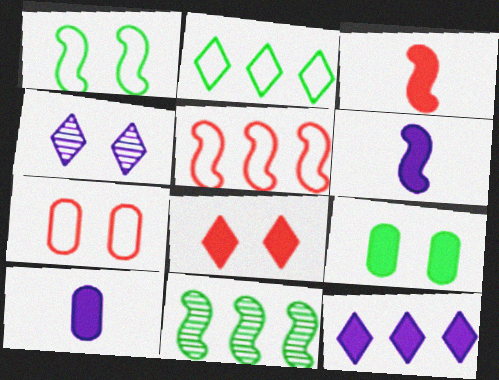[[3, 9, 12]]